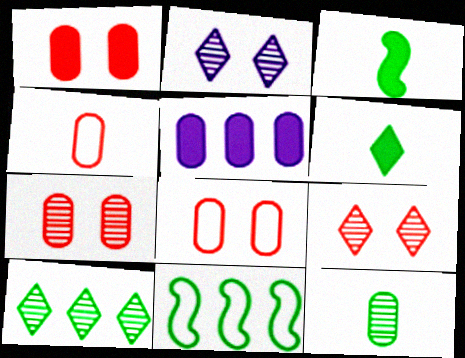[[1, 7, 8], 
[5, 8, 12]]